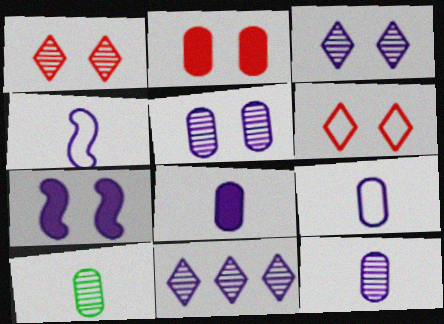[[7, 9, 11], 
[8, 9, 12]]